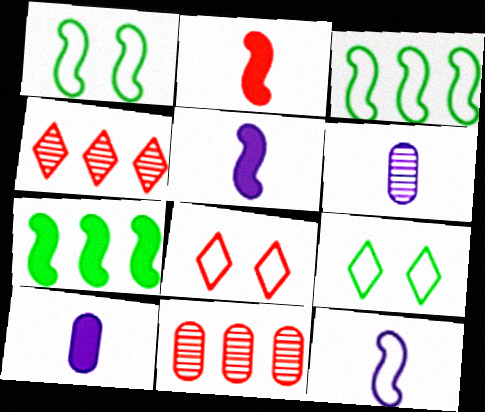[[1, 4, 10], 
[2, 8, 11], 
[5, 9, 11], 
[6, 7, 8]]